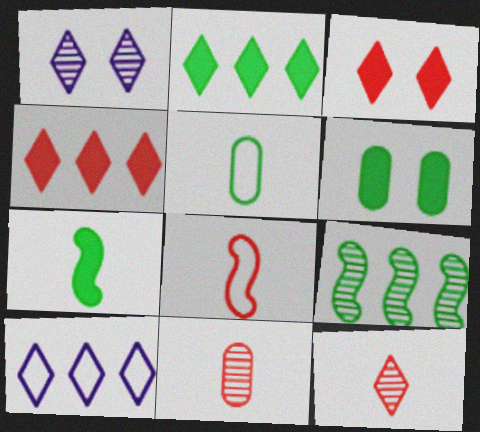[[1, 9, 11], 
[2, 6, 7]]